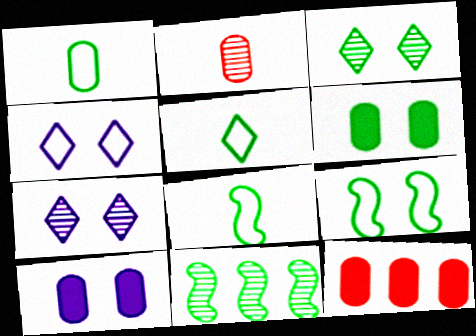[[1, 5, 8], 
[2, 7, 11], 
[3, 6, 9], 
[5, 6, 11], 
[7, 8, 12]]